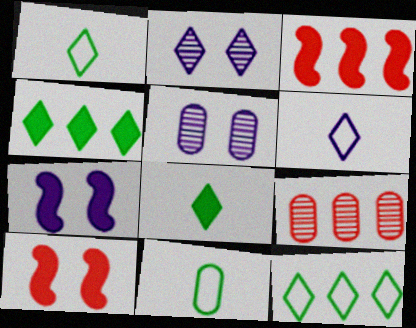[[1, 3, 5], 
[1, 7, 9], 
[2, 3, 11]]